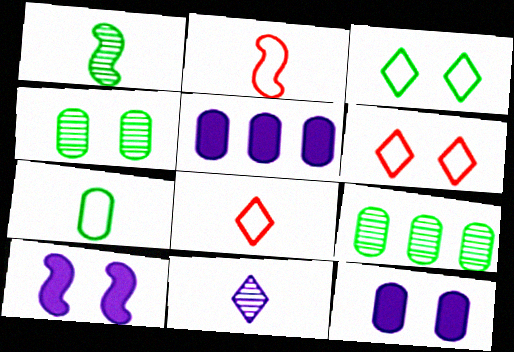[[1, 5, 6], 
[4, 6, 10], 
[8, 9, 10]]